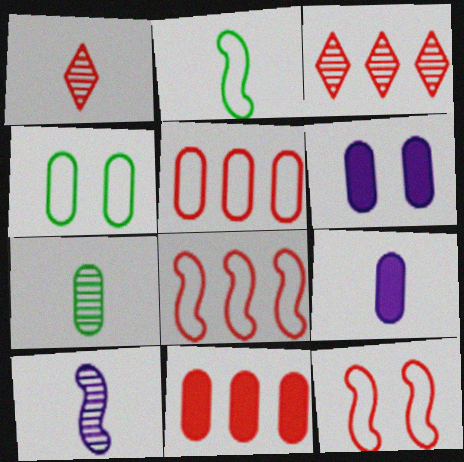[[1, 2, 9], 
[1, 7, 10], 
[1, 11, 12], 
[2, 3, 6], 
[3, 8, 11], 
[5, 6, 7]]